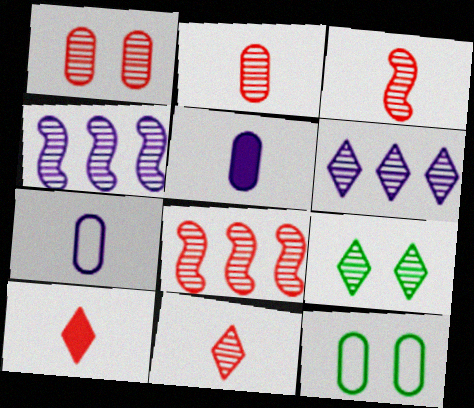[[1, 8, 11], 
[2, 3, 11], 
[2, 4, 9], 
[4, 10, 12], 
[6, 9, 11]]